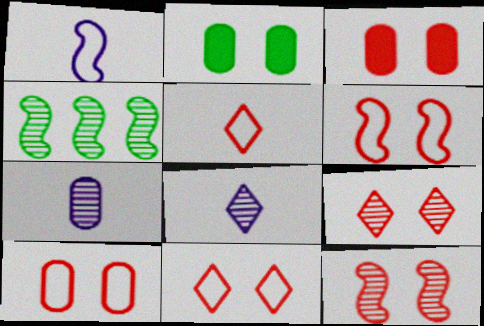[[3, 6, 9], 
[3, 11, 12], 
[4, 7, 9], 
[6, 10, 11]]